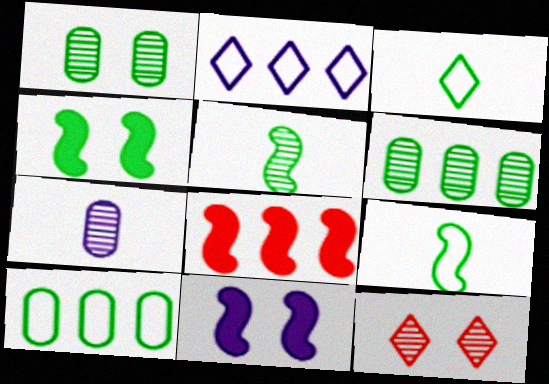[[2, 6, 8], 
[2, 7, 11], 
[3, 4, 6]]